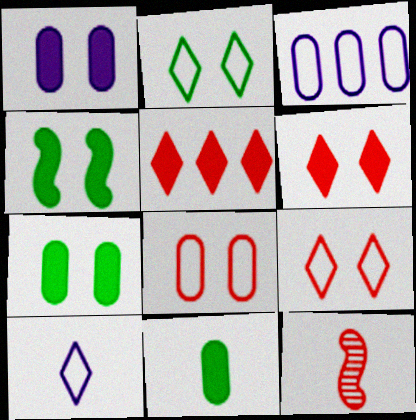[[1, 4, 6], 
[5, 8, 12], 
[10, 11, 12]]